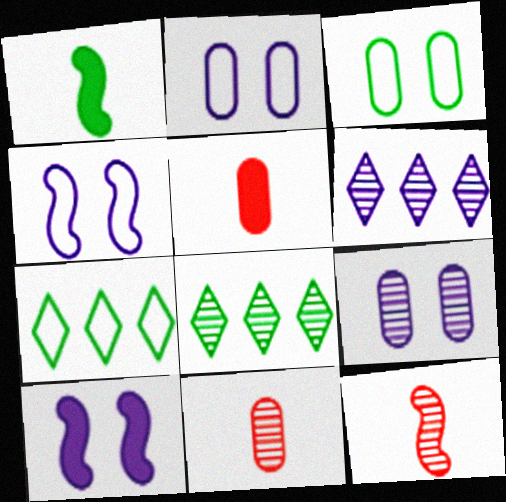[[1, 3, 8], 
[4, 5, 8], 
[7, 10, 11], 
[8, 9, 12]]